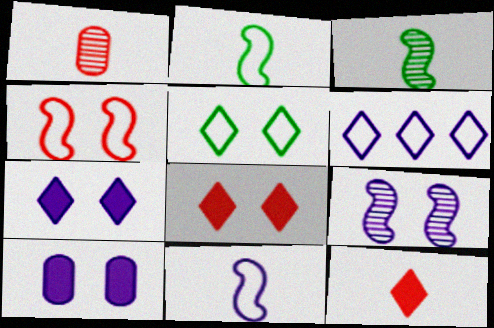[]